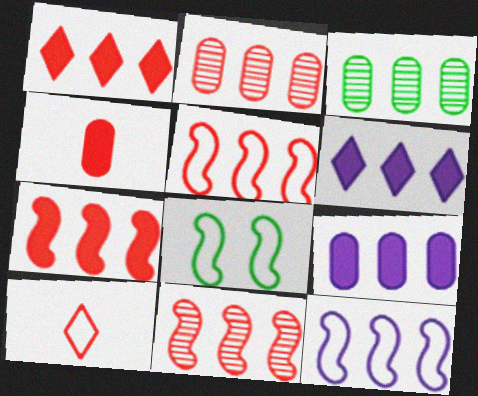[[1, 2, 5], 
[1, 3, 12], 
[3, 5, 6], 
[5, 7, 11]]